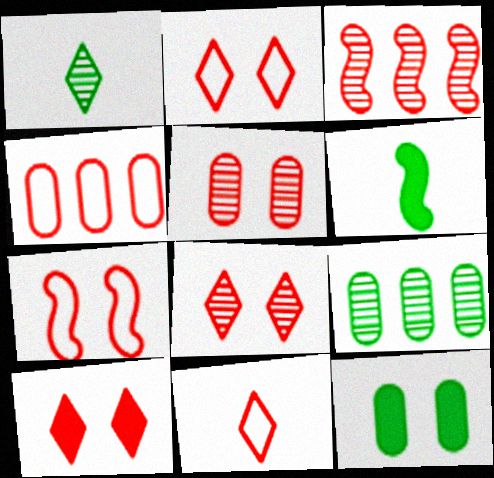[[2, 8, 10], 
[4, 7, 11], 
[5, 7, 10]]